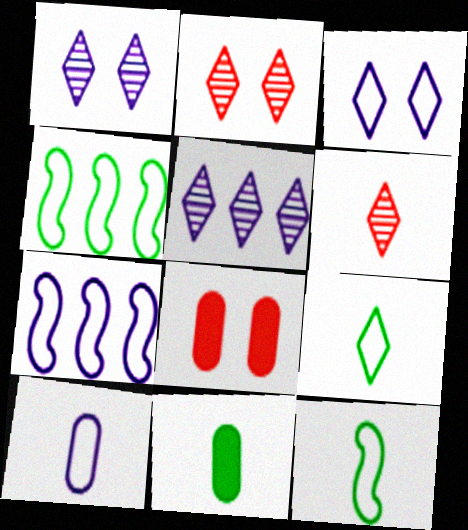[[2, 7, 11], 
[3, 7, 10], 
[5, 8, 12]]